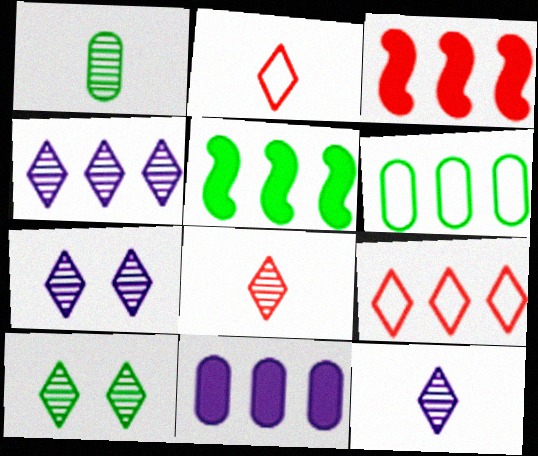[[3, 4, 6], 
[4, 7, 12], 
[4, 8, 10]]